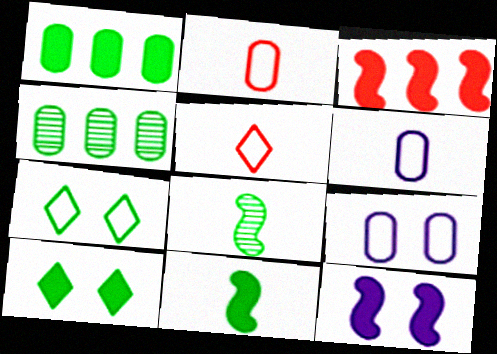[[1, 7, 8], 
[1, 10, 11], 
[3, 11, 12], 
[4, 5, 12], 
[4, 7, 11]]